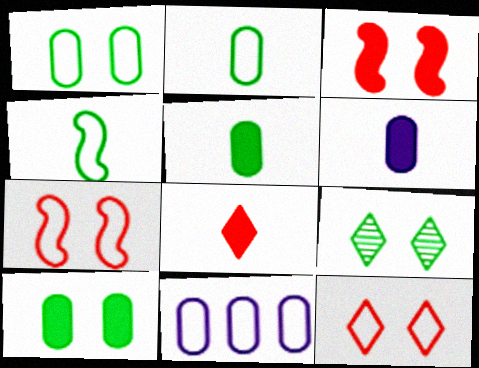[[4, 11, 12]]